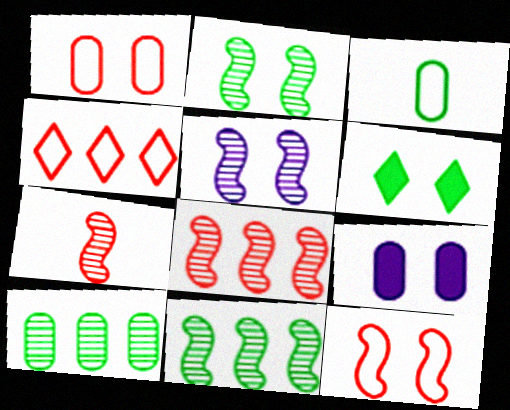[[1, 5, 6], 
[3, 6, 11], 
[5, 7, 11]]